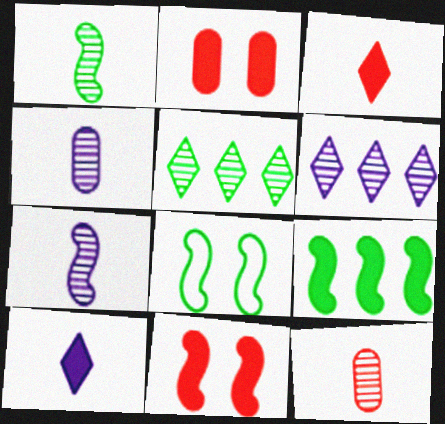[[1, 8, 9], 
[2, 9, 10]]